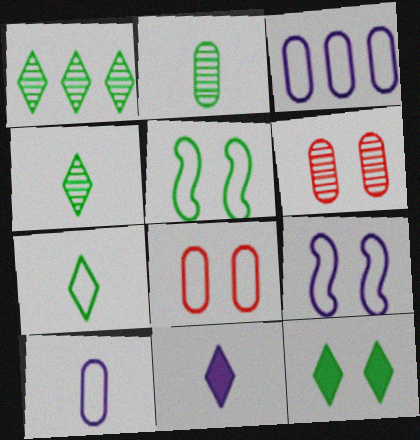[[1, 7, 12], 
[6, 9, 12]]